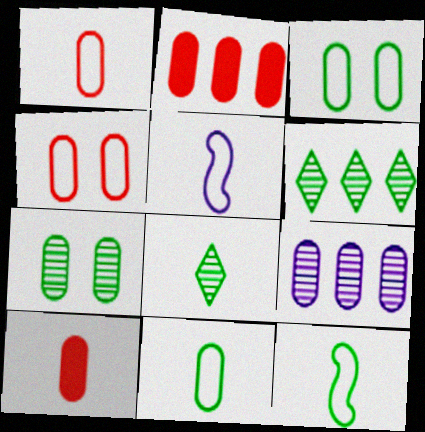[[3, 9, 10], 
[5, 8, 10]]